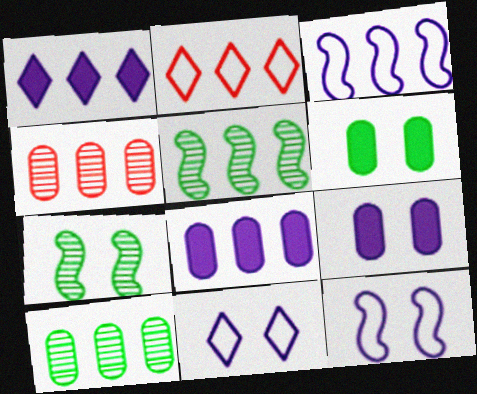[[2, 5, 8]]